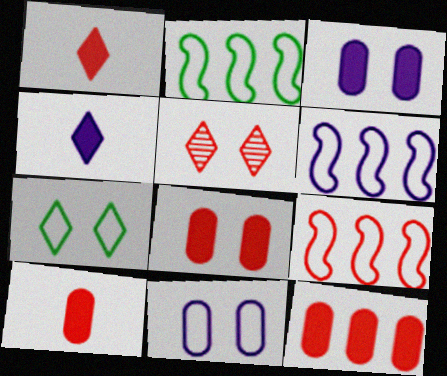[[2, 6, 9], 
[5, 9, 10], 
[8, 10, 12]]